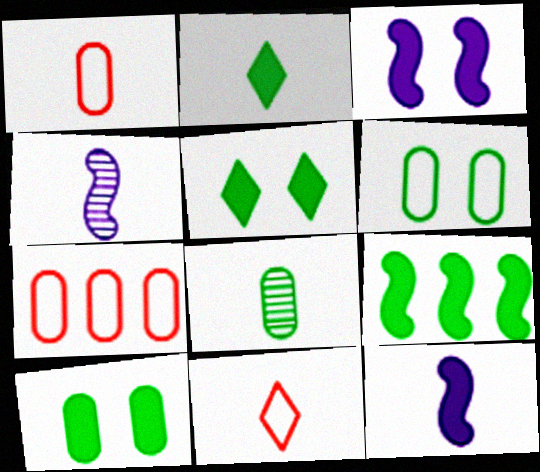[[1, 2, 4], 
[2, 9, 10], 
[4, 5, 7], 
[8, 11, 12]]